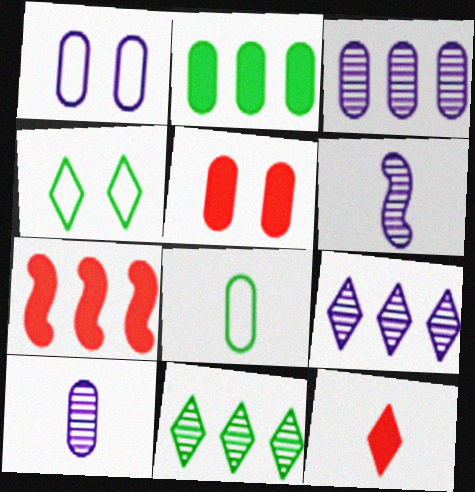[[3, 5, 8], 
[4, 7, 10], 
[4, 9, 12], 
[5, 7, 12], 
[6, 8, 12]]